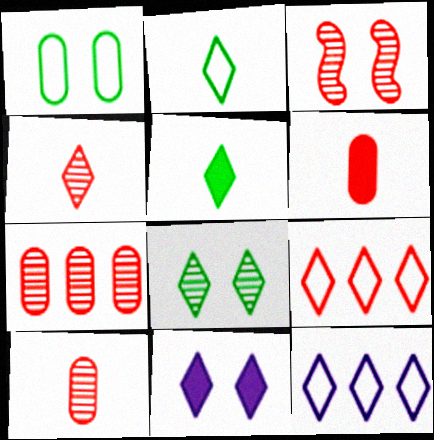[[1, 3, 11], 
[3, 4, 7], 
[3, 6, 9]]